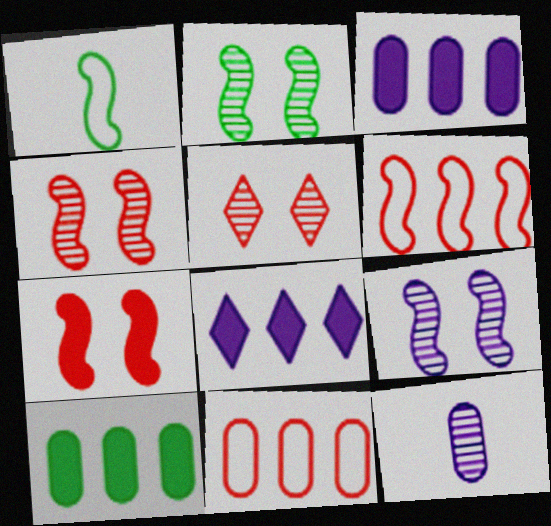[[1, 3, 5], 
[2, 4, 9]]